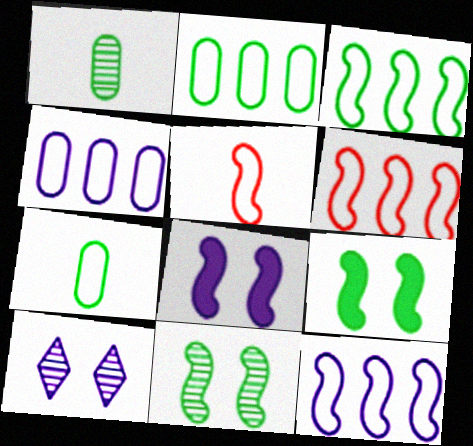[[3, 6, 12]]